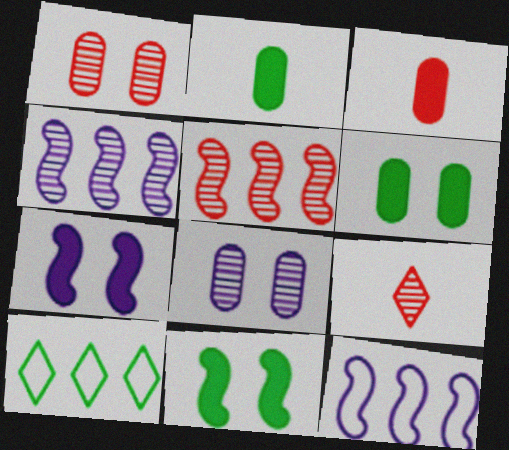[[1, 5, 9], 
[6, 9, 12]]